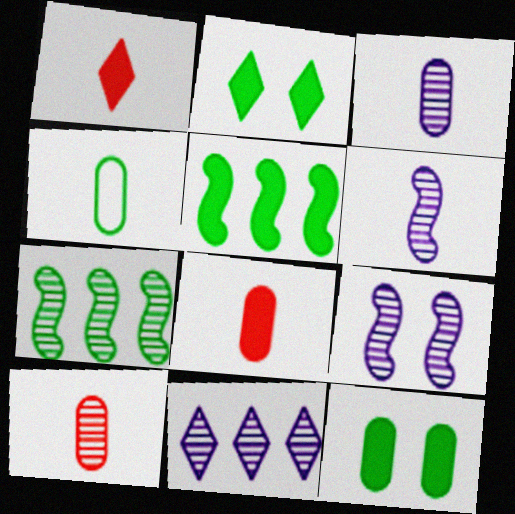[[1, 4, 6], 
[2, 4, 7], 
[3, 4, 8], 
[3, 9, 11]]